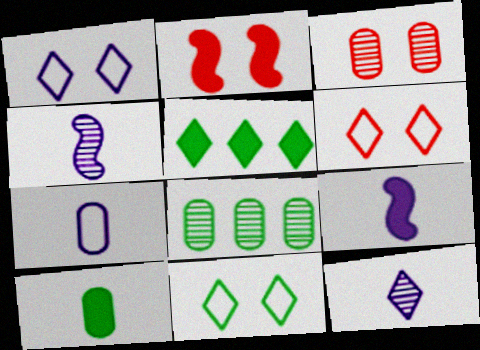[[1, 6, 11], 
[2, 3, 6], 
[5, 6, 12], 
[6, 8, 9], 
[7, 9, 12]]